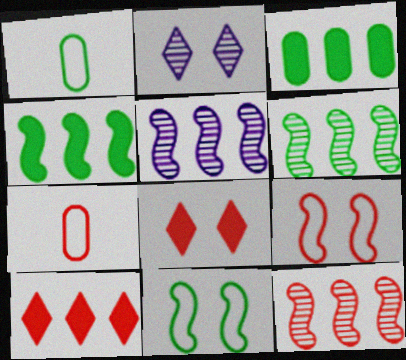[[1, 5, 8], 
[2, 4, 7], 
[5, 6, 12], 
[7, 8, 12]]